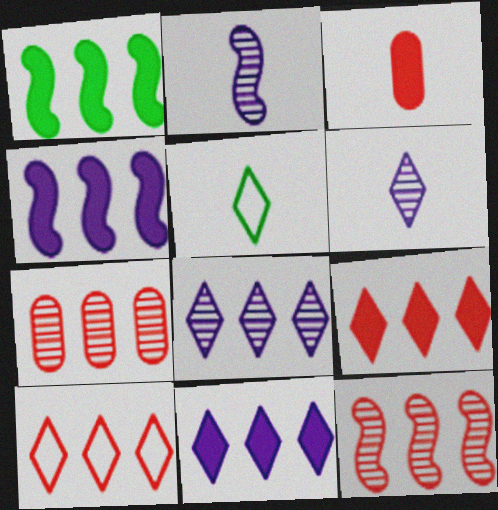[[2, 3, 5]]